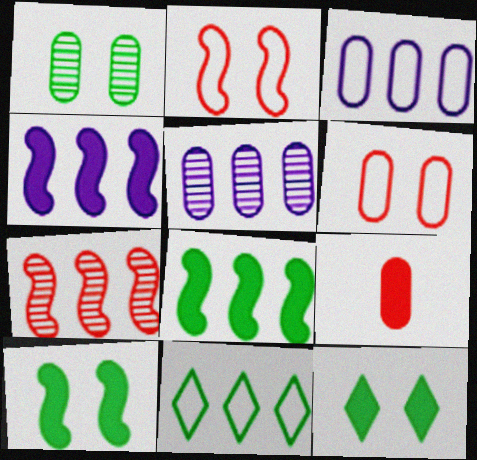[[1, 3, 9], 
[4, 9, 12]]